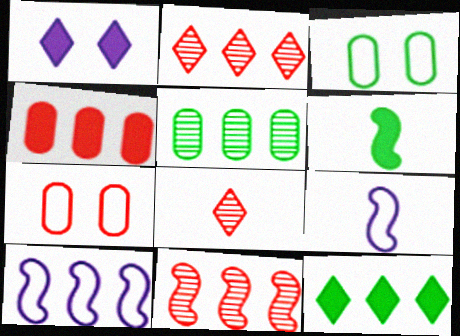[[1, 4, 6]]